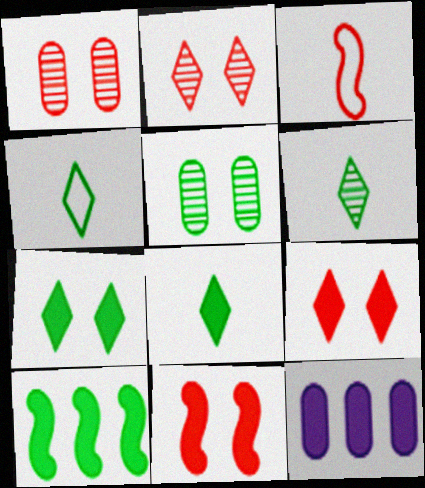[[4, 5, 10], 
[4, 6, 8], 
[8, 11, 12]]